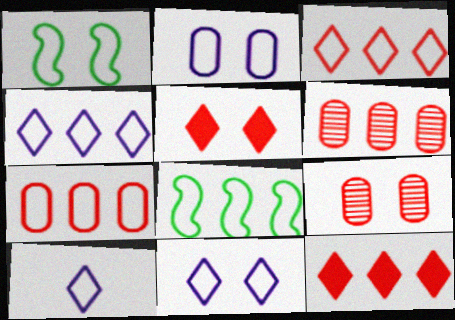[[1, 7, 10], 
[4, 7, 8], 
[4, 10, 11]]